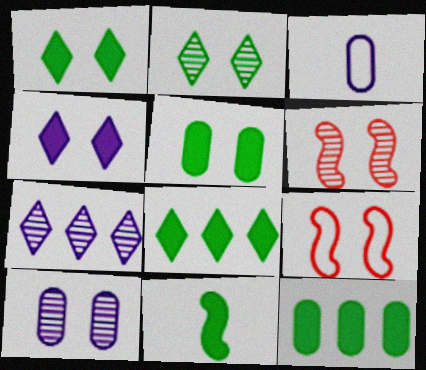[[1, 9, 10], 
[1, 11, 12], 
[2, 6, 10], 
[3, 6, 8], 
[5, 8, 11]]